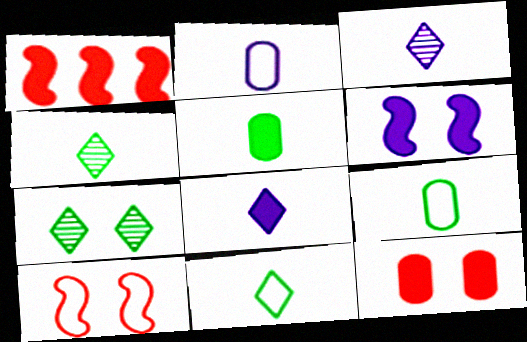[[1, 2, 7]]